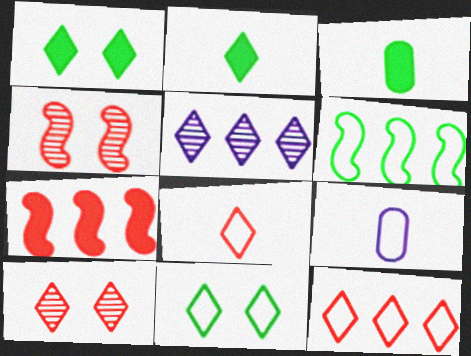[[1, 5, 8]]